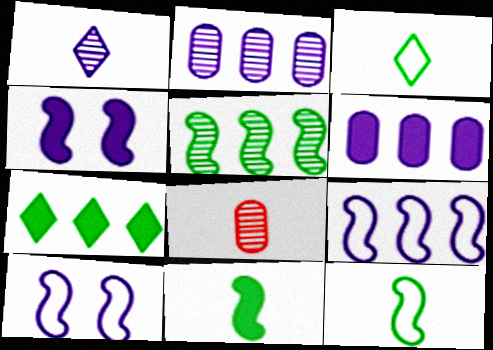[[1, 6, 10], 
[7, 8, 10]]